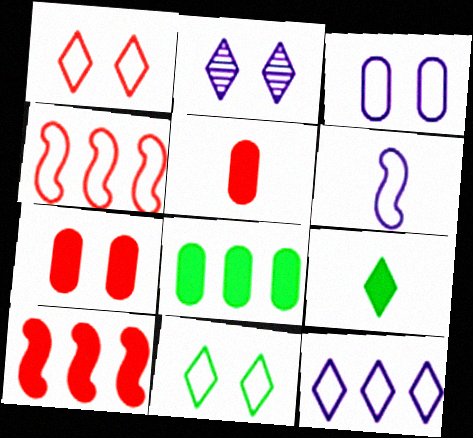[[3, 6, 12]]